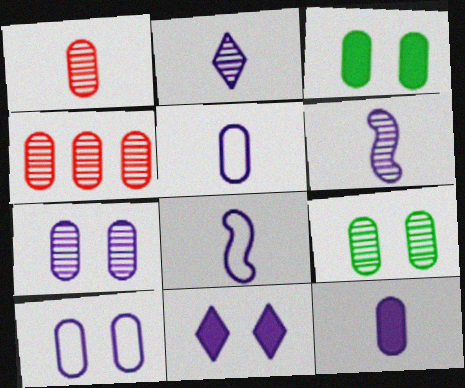[[2, 8, 12], 
[3, 4, 5]]